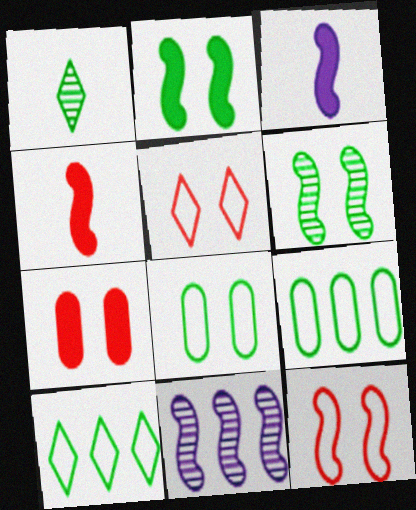[[1, 2, 9]]